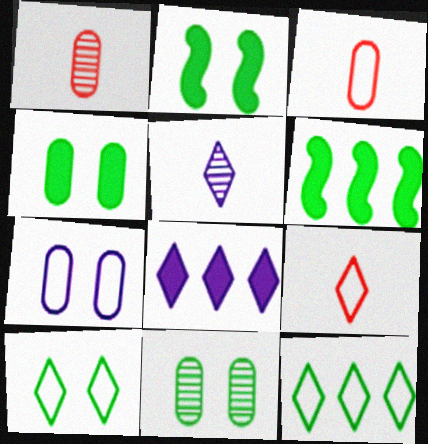[[2, 10, 11]]